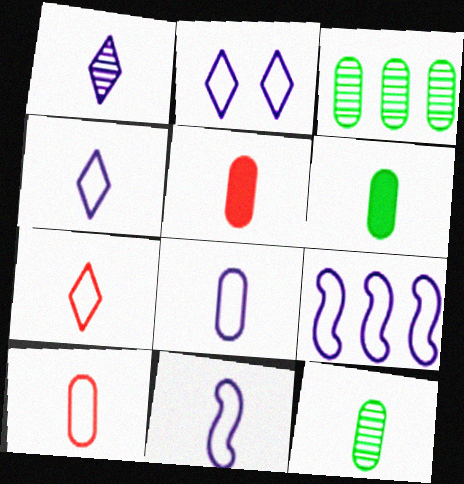[[2, 8, 9], 
[4, 8, 11], 
[5, 8, 12]]